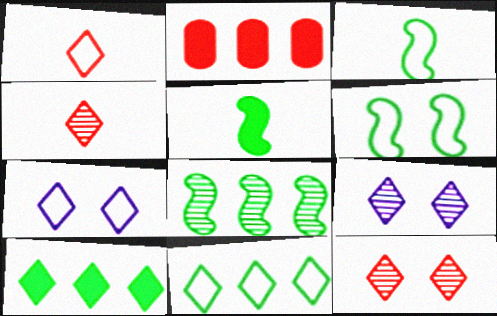[[1, 7, 11], 
[1, 9, 10], 
[2, 3, 9], 
[4, 7, 10], 
[5, 6, 8]]